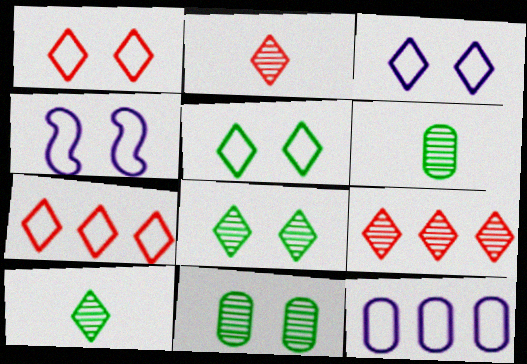[[1, 3, 5]]